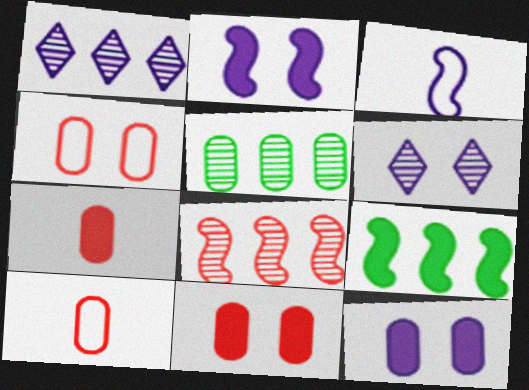[[1, 3, 12], 
[1, 5, 8], 
[5, 10, 12], 
[6, 9, 10]]